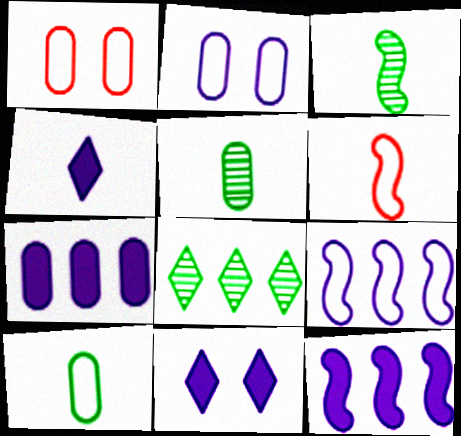[[1, 5, 7], 
[4, 5, 6]]